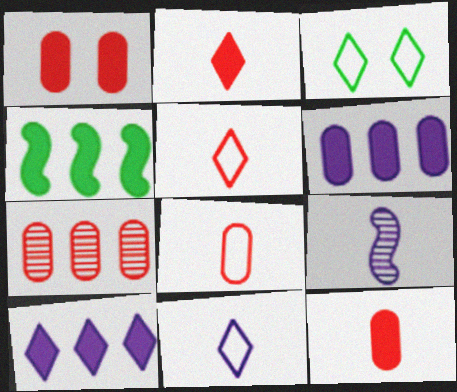[[1, 7, 8]]